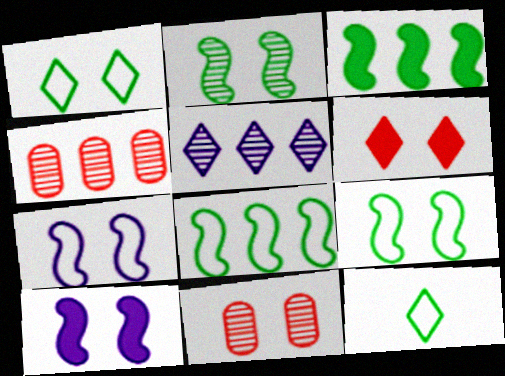[[1, 10, 11], 
[4, 10, 12], 
[5, 6, 12]]